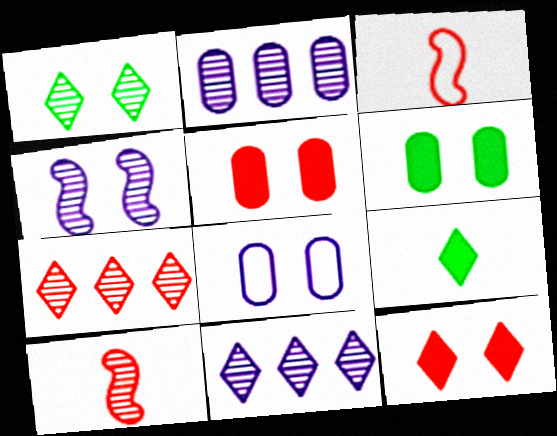[[1, 2, 10], 
[3, 5, 7], 
[3, 6, 11]]